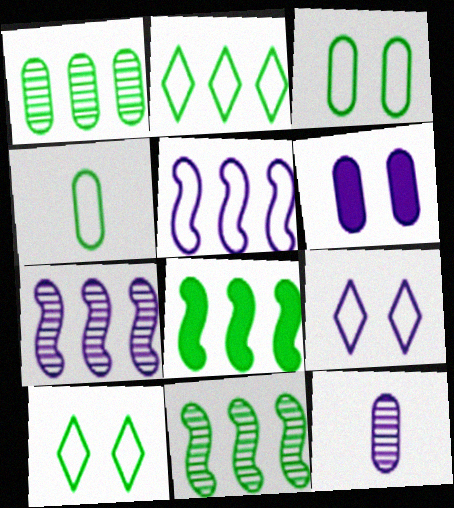[[1, 2, 8]]